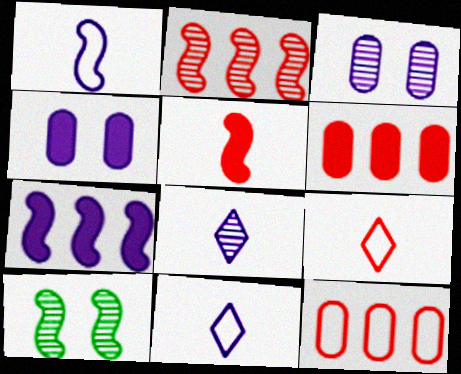[[3, 7, 11], 
[6, 10, 11]]